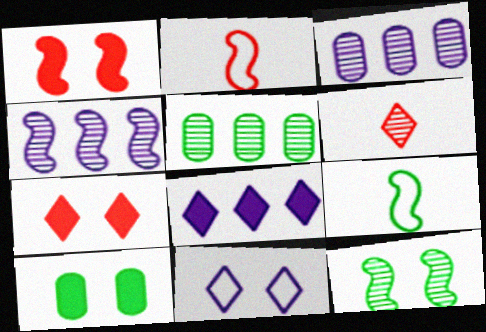[[1, 4, 9], 
[3, 6, 12], 
[3, 7, 9]]